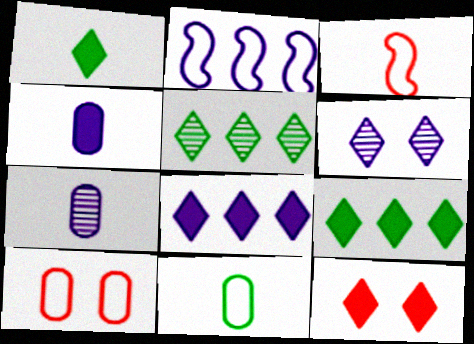[[1, 3, 7], 
[1, 8, 12], 
[2, 4, 6]]